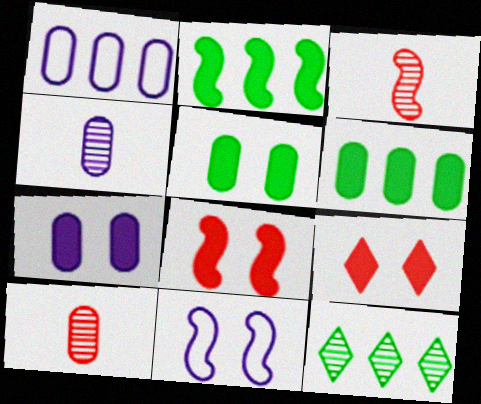[[1, 4, 7], 
[1, 5, 10], 
[2, 3, 11]]